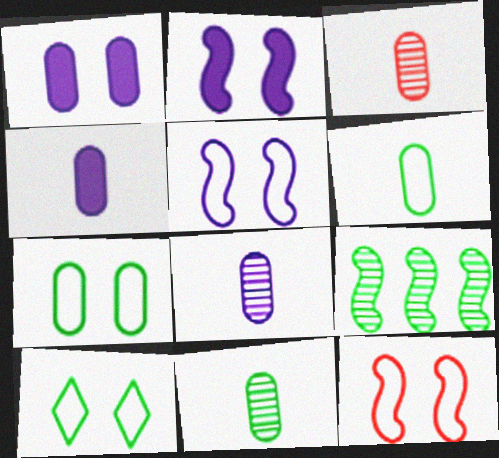[[3, 4, 6], 
[3, 8, 11]]